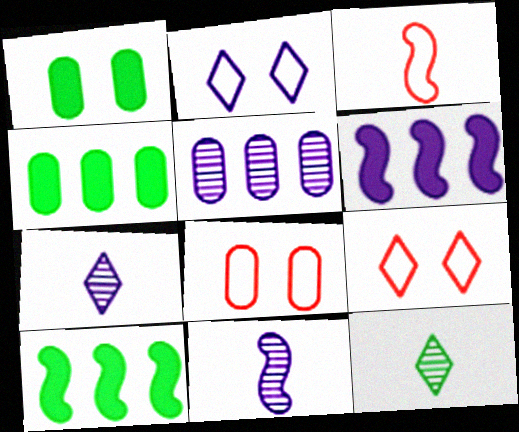[[4, 9, 11], 
[6, 8, 12], 
[7, 8, 10]]